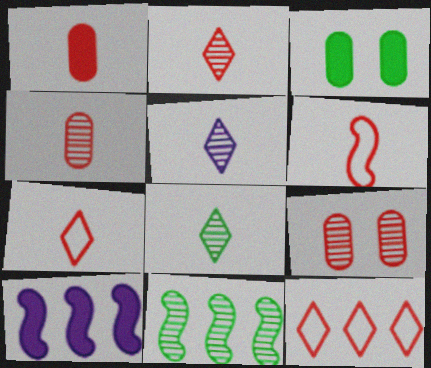[[1, 2, 6], 
[2, 5, 8], 
[5, 9, 11]]